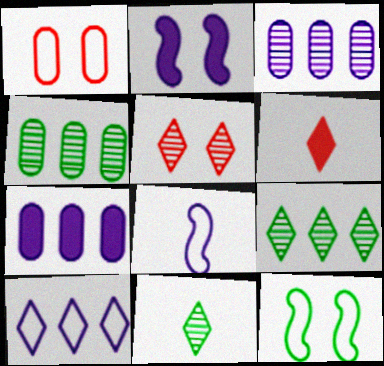[[3, 6, 12]]